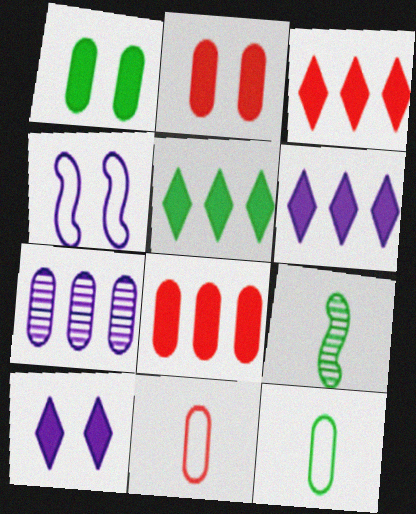[[1, 7, 11], 
[2, 7, 12], 
[3, 5, 6]]